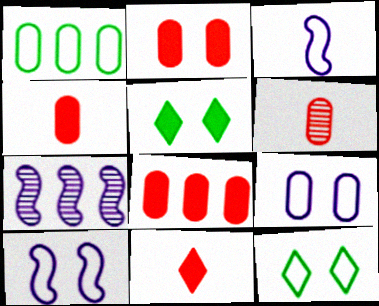[[2, 4, 8], 
[4, 7, 12]]